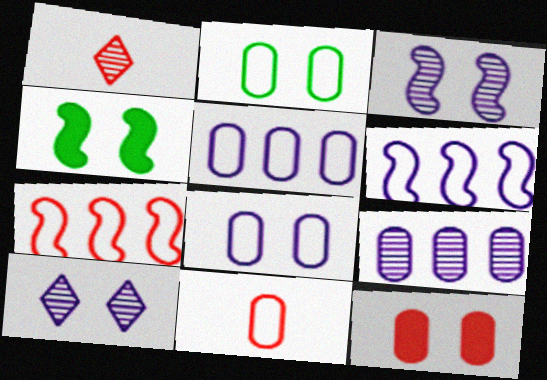[[1, 4, 5], 
[1, 7, 12], 
[2, 5, 11]]